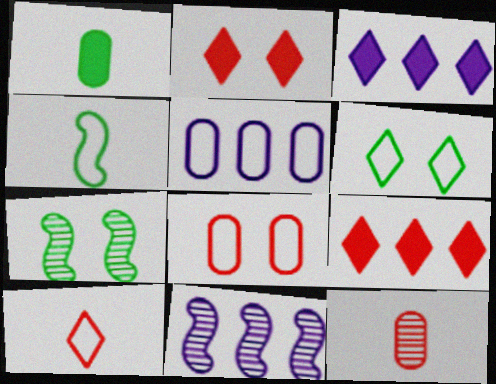[[3, 5, 11]]